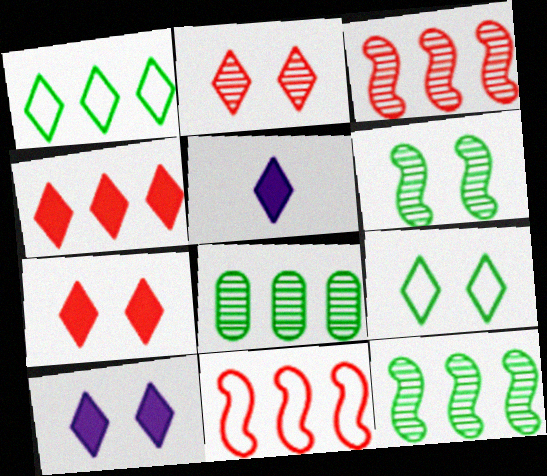[[1, 2, 5], 
[2, 9, 10]]